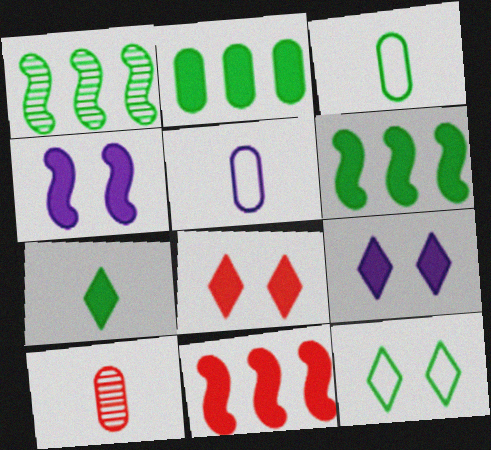[[1, 5, 8]]